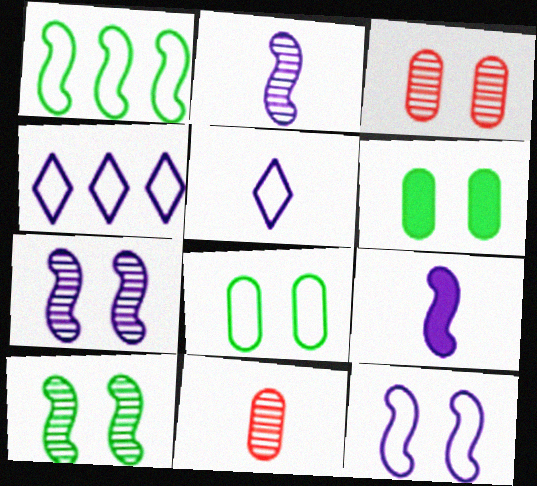[]